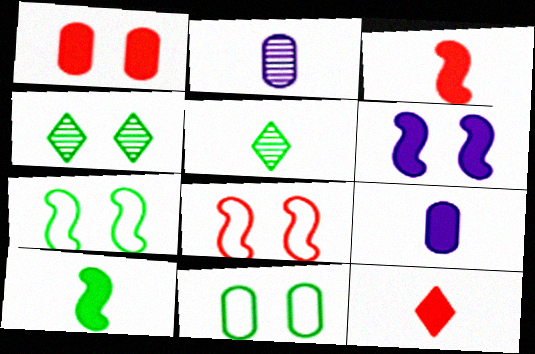[[9, 10, 12]]